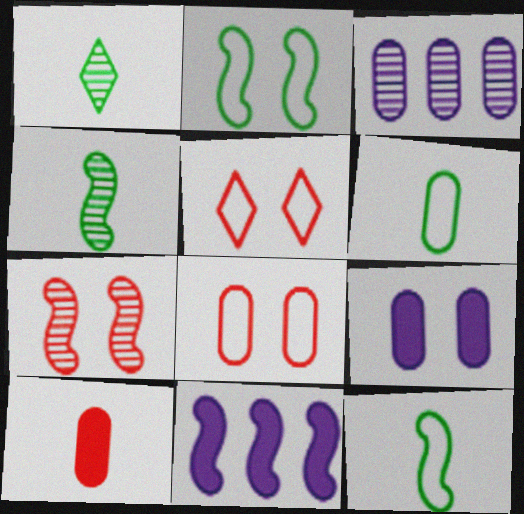[[1, 3, 7], 
[1, 8, 11], 
[7, 11, 12]]